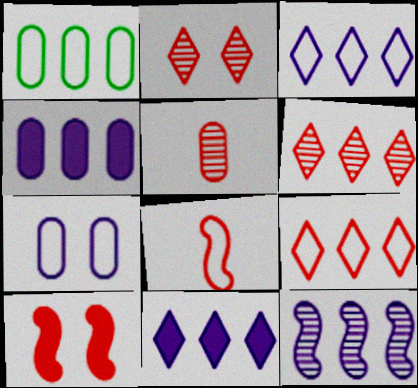[[3, 4, 12], 
[5, 9, 10]]